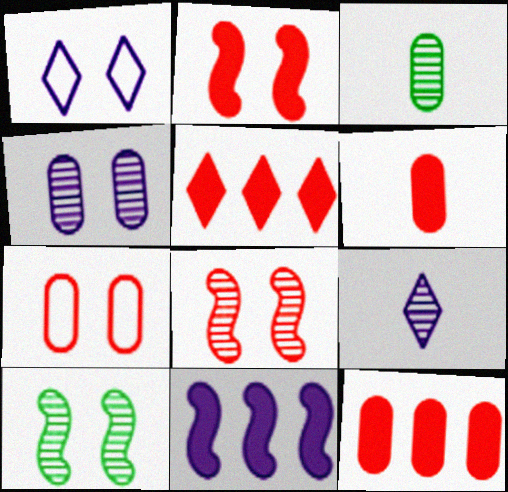[[2, 5, 6]]